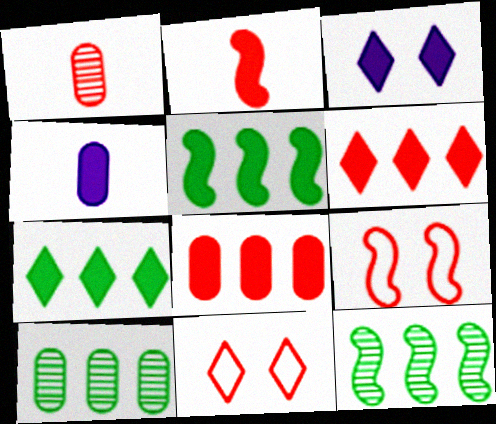[[1, 6, 9], 
[4, 11, 12]]